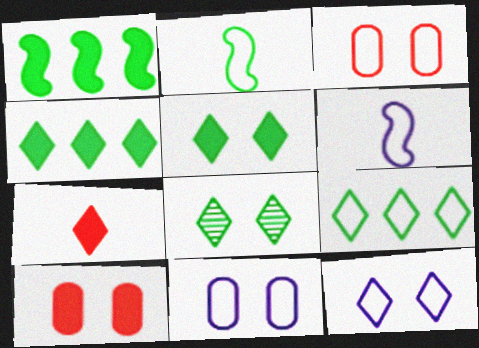[[3, 6, 9]]